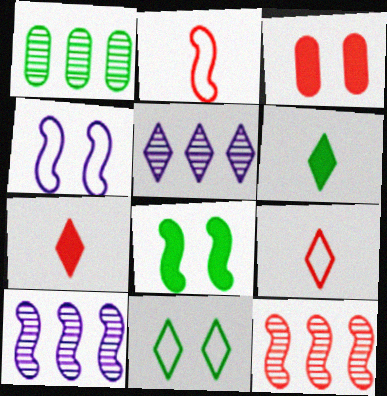[[1, 4, 7], 
[1, 5, 12], 
[2, 8, 10], 
[3, 9, 12], 
[5, 7, 11]]